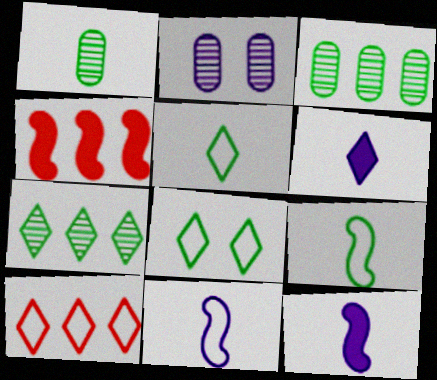[[2, 4, 5]]